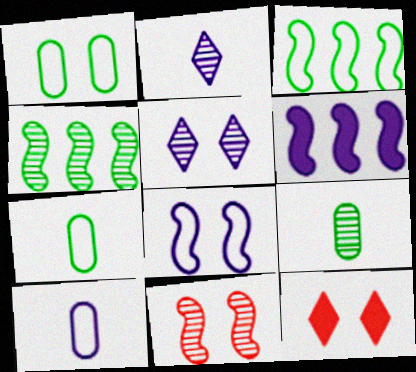[[4, 10, 12], 
[5, 6, 10]]